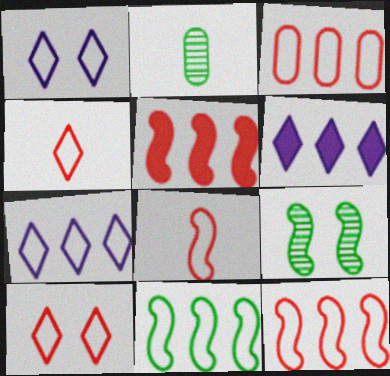[[1, 2, 5], 
[3, 7, 11], 
[3, 8, 10]]